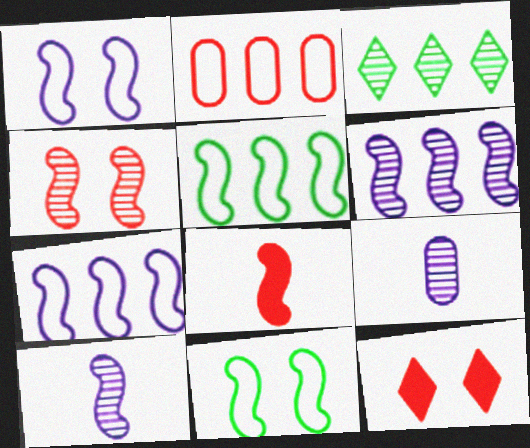[[3, 4, 9], 
[5, 9, 12], 
[6, 8, 11]]